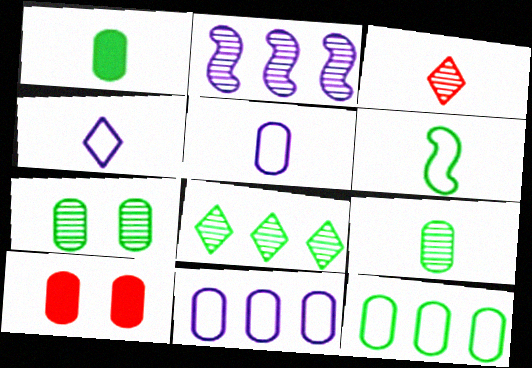[[1, 7, 12], 
[2, 3, 7], 
[9, 10, 11]]